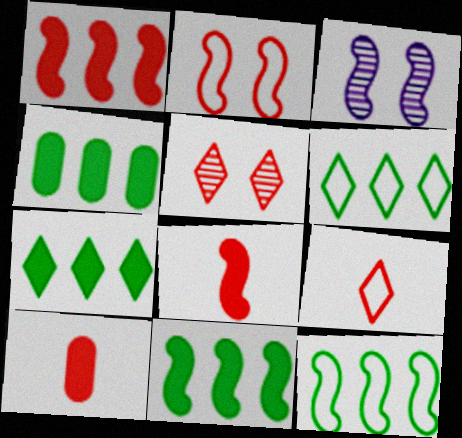[[3, 4, 9], 
[3, 6, 10], 
[3, 8, 12], 
[4, 7, 11]]